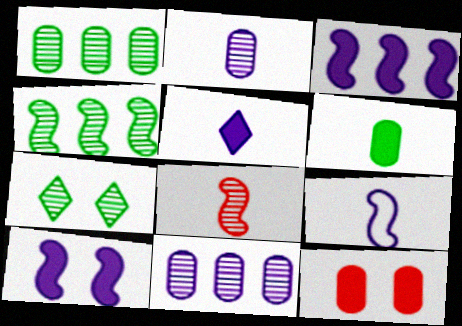[[2, 5, 9], 
[7, 8, 11]]